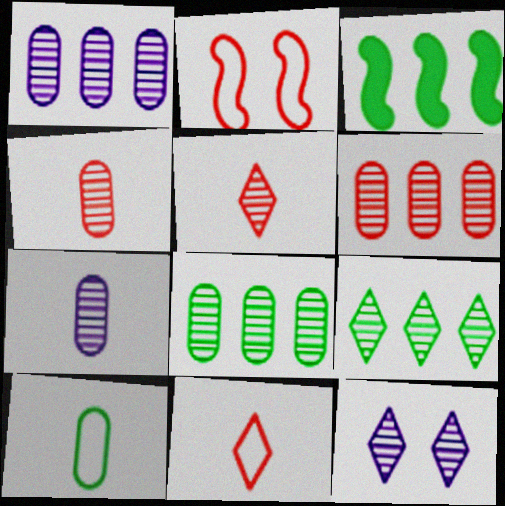[[1, 6, 8], 
[5, 9, 12]]